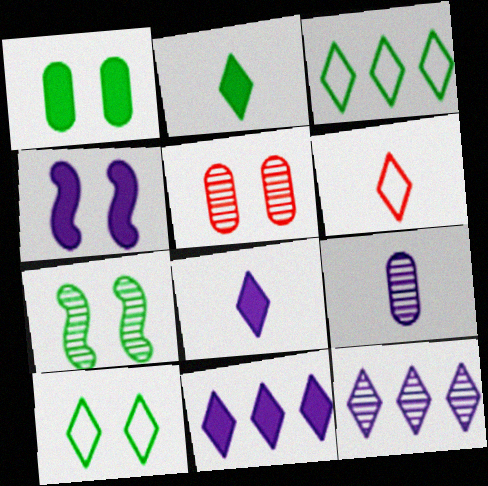[[1, 7, 10], 
[4, 5, 10]]